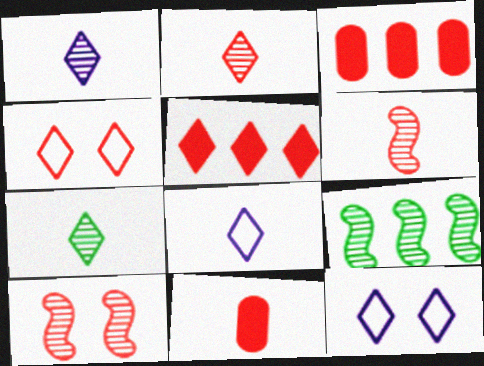[[1, 2, 7], 
[2, 4, 5], 
[3, 4, 6], 
[5, 7, 12], 
[9, 11, 12]]